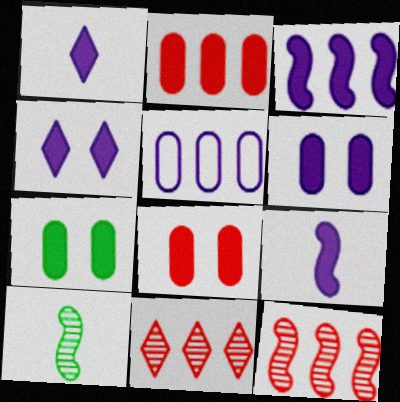[[1, 3, 6], 
[6, 7, 8]]